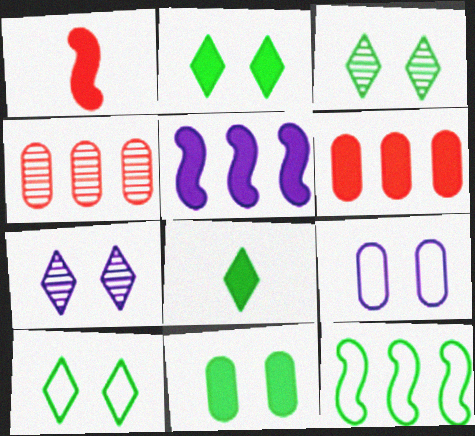[[2, 3, 10]]